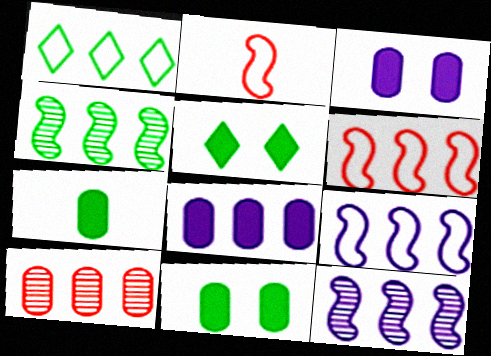[]